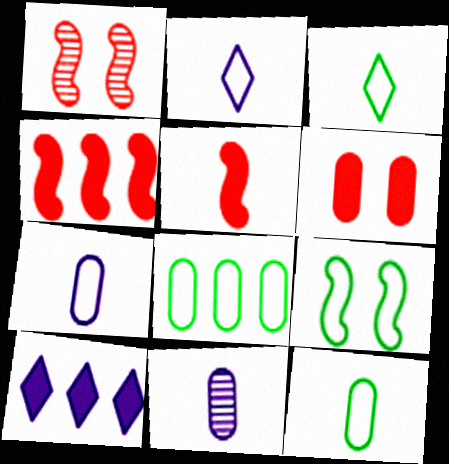[[1, 10, 12], 
[3, 5, 11], 
[3, 8, 9], 
[6, 8, 11]]